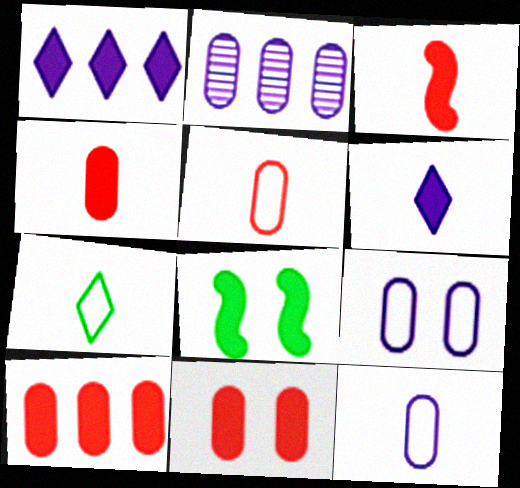[[1, 4, 8], 
[4, 10, 11], 
[6, 8, 10]]